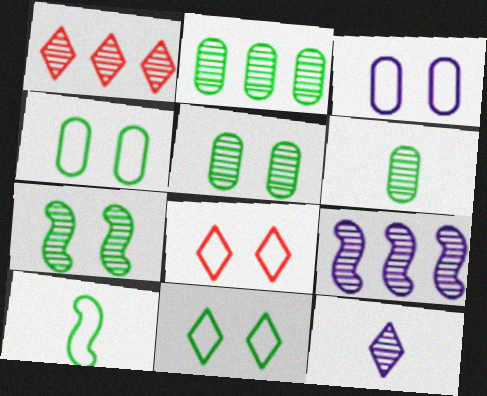[[1, 2, 9], 
[2, 5, 6]]